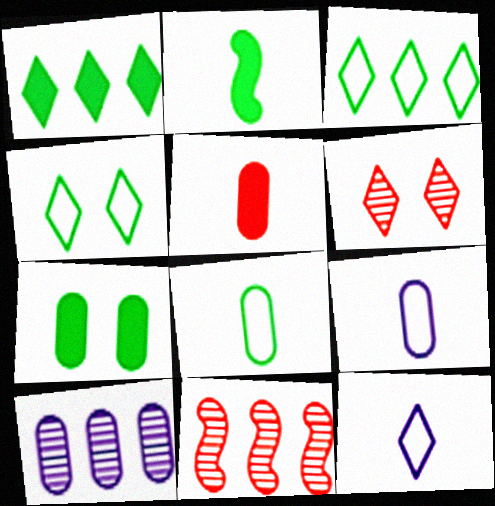[[1, 2, 7], 
[1, 6, 12], 
[7, 11, 12]]